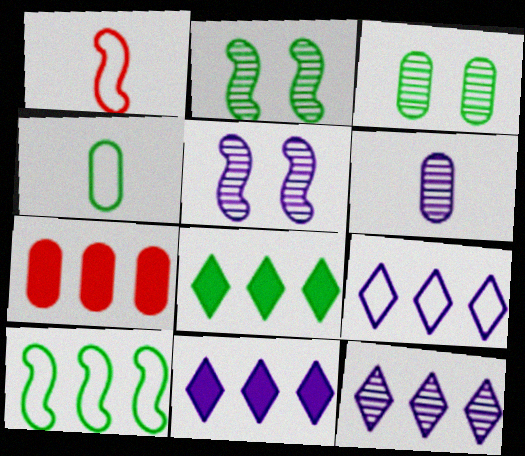[[1, 3, 11], 
[2, 4, 8], 
[5, 6, 12], 
[7, 10, 12], 
[9, 11, 12]]